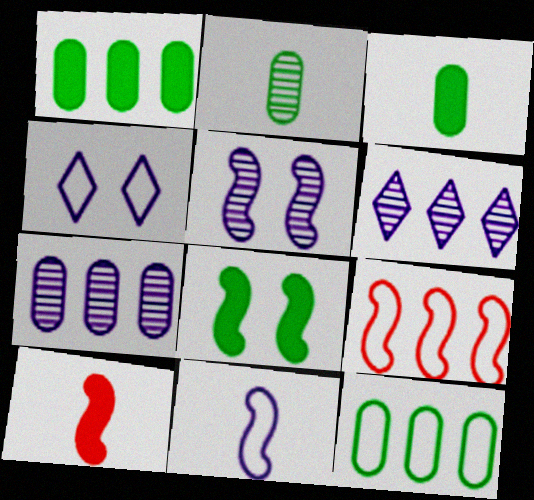[[1, 6, 9]]